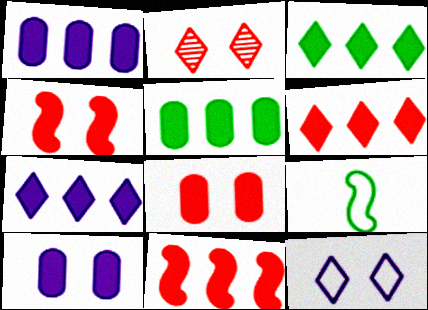[[1, 2, 9], 
[1, 3, 11], 
[3, 6, 7], 
[5, 7, 11]]